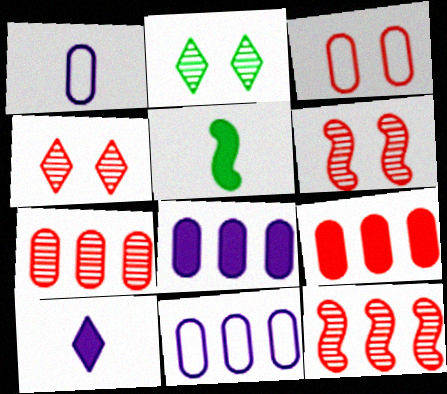[[4, 5, 11]]